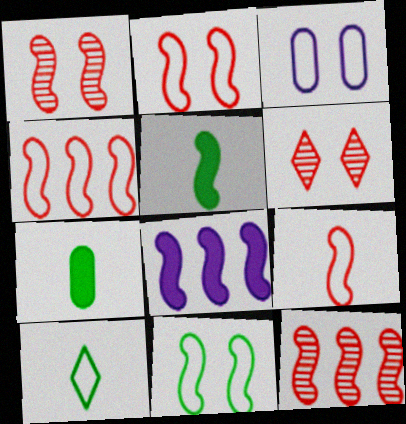[[2, 4, 9], 
[3, 4, 10]]